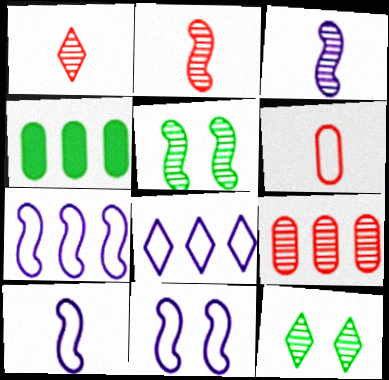[[1, 4, 11], 
[3, 9, 12], 
[7, 10, 11]]